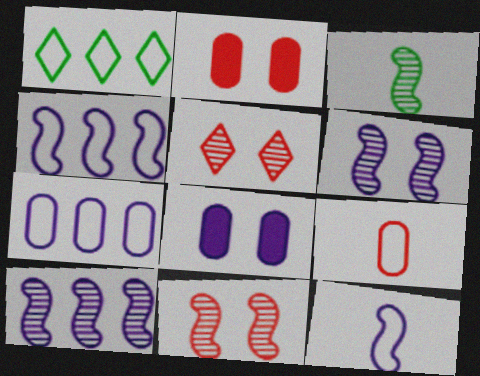[[3, 10, 11]]